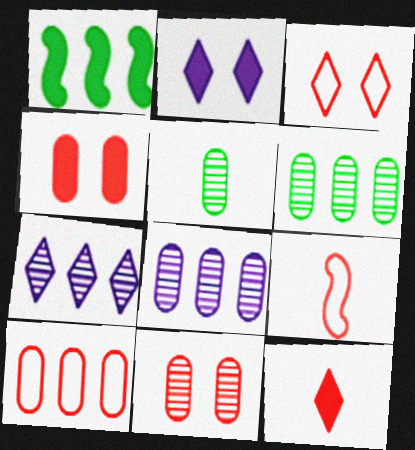[[1, 7, 10], 
[2, 6, 9], 
[3, 9, 10], 
[5, 8, 11]]